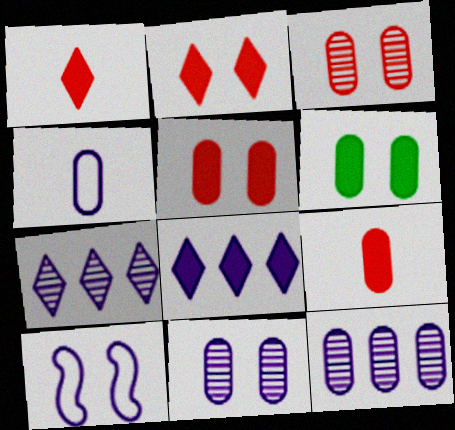[]